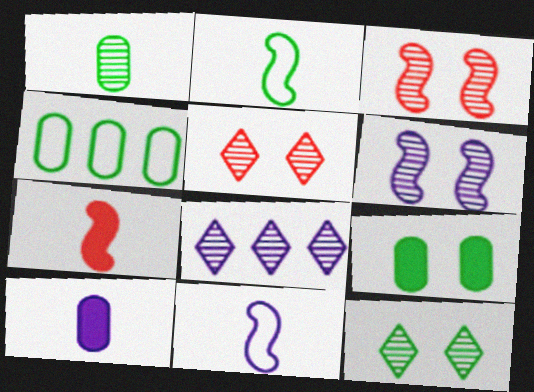[[1, 3, 8], 
[1, 4, 9]]